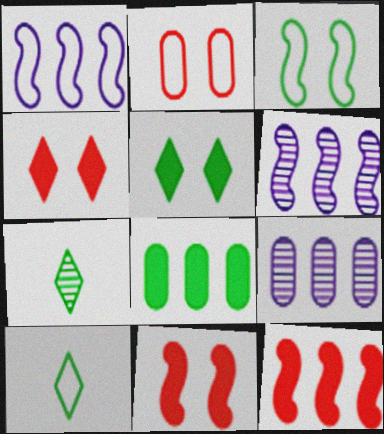[[1, 2, 10], 
[3, 7, 8], 
[9, 10, 11]]